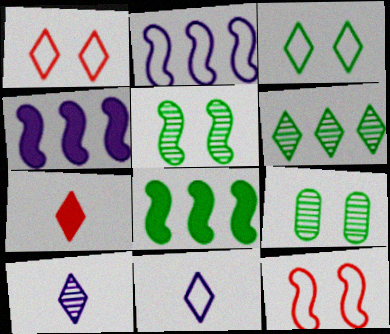[[2, 7, 9]]